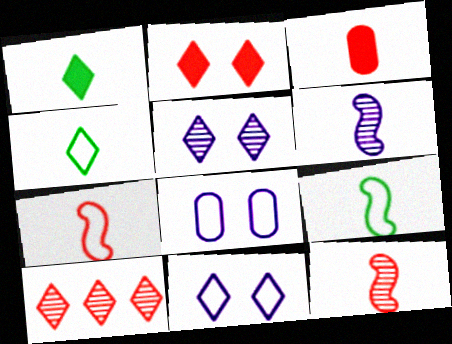[[1, 10, 11], 
[3, 4, 6]]